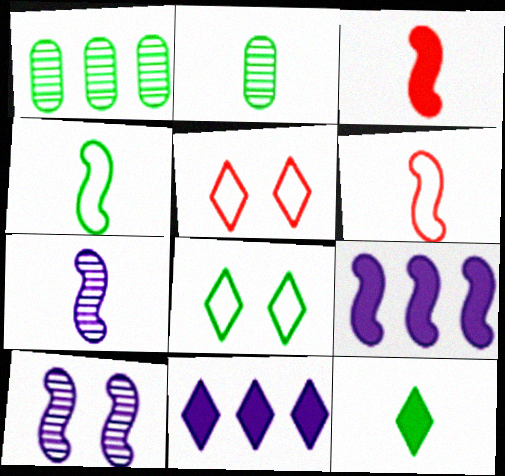[[2, 4, 12], 
[2, 5, 9], 
[3, 4, 7]]